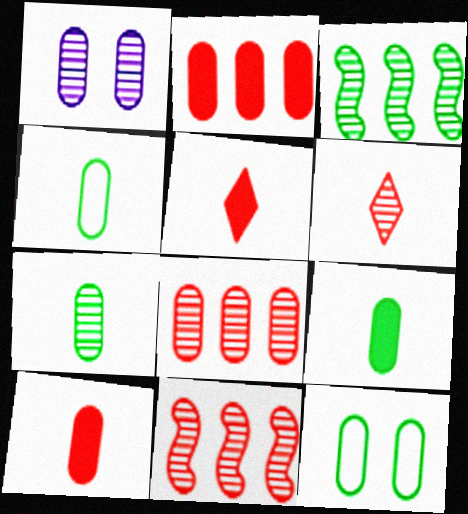[[1, 2, 4], 
[1, 3, 6], 
[1, 7, 8], 
[4, 7, 9]]